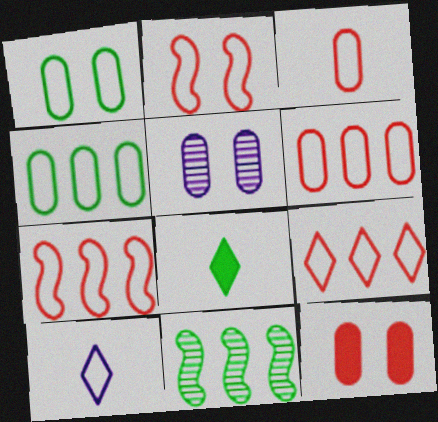[[1, 5, 12], 
[1, 7, 10], 
[1, 8, 11], 
[2, 3, 9], 
[2, 4, 10], 
[5, 7, 8], 
[6, 7, 9], 
[10, 11, 12]]